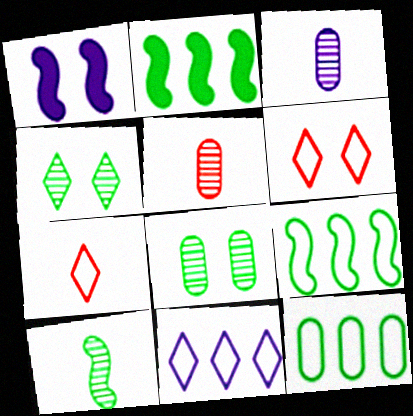[[1, 3, 11], 
[1, 6, 8], 
[2, 3, 6]]